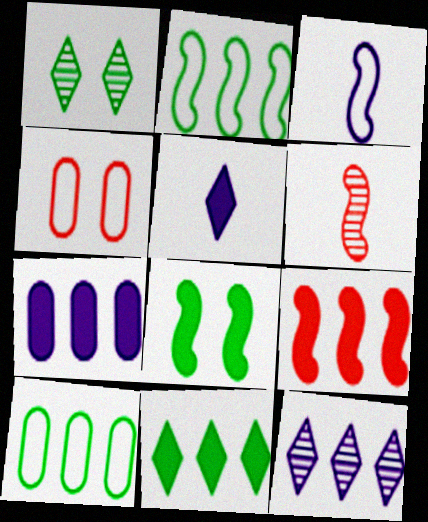[[7, 9, 11], 
[9, 10, 12]]